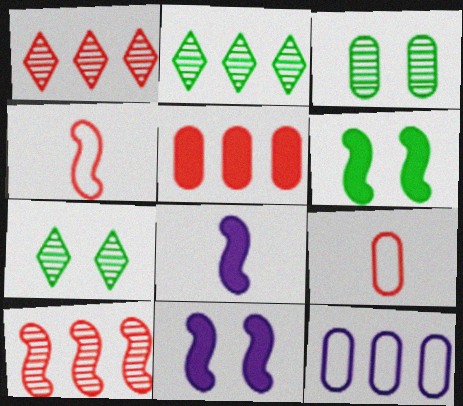[[2, 9, 11]]